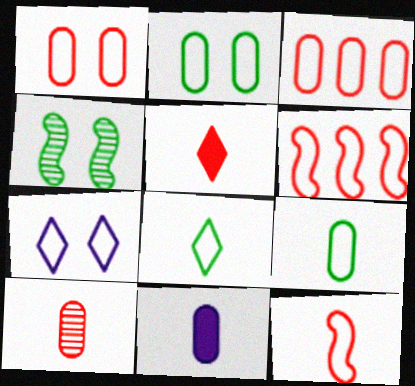[[5, 10, 12], 
[6, 7, 9], 
[9, 10, 11]]